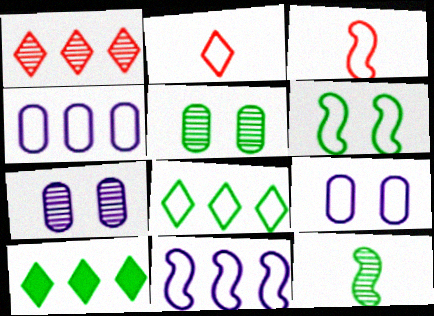[[1, 7, 12], 
[2, 4, 6], 
[3, 6, 11], 
[3, 7, 10], 
[3, 8, 9]]